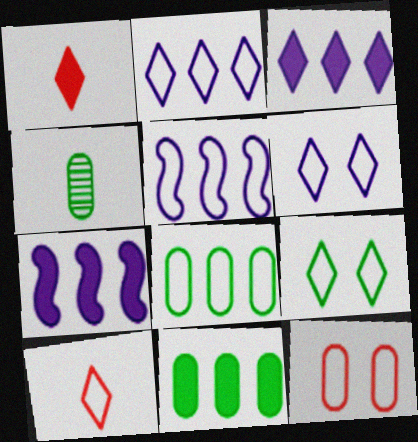[[2, 9, 10]]